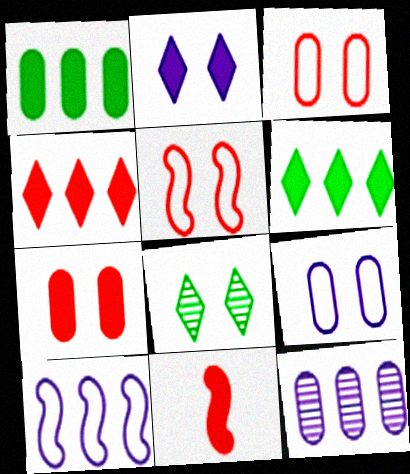[[1, 2, 11], 
[4, 7, 11]]